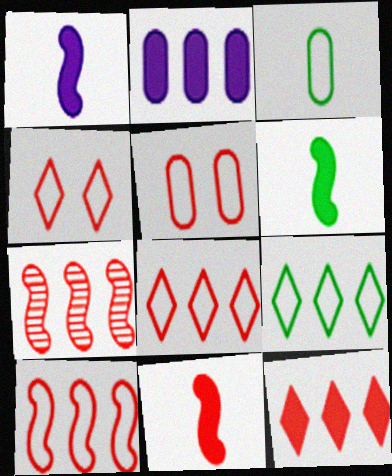[[1, 6, 11], 
[2, 7, 9]]